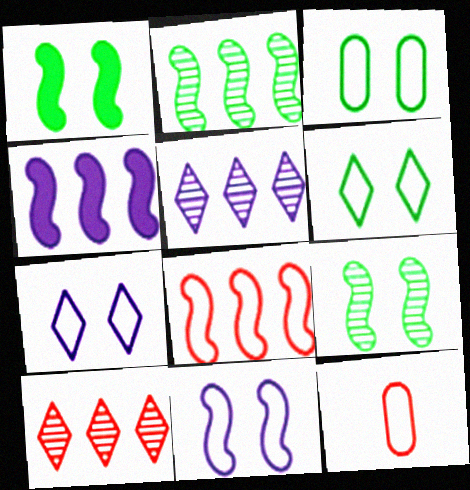[[1, 5, 12], 
[2, 4, 8]]